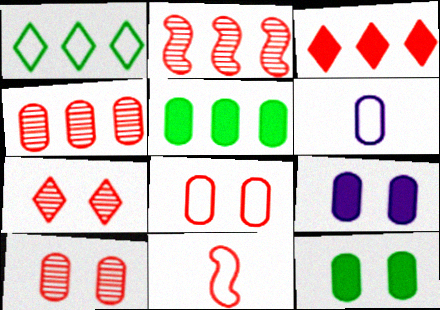[[3, 10, 11], 
[4, 6, 12], 
[5, 6, 10]]